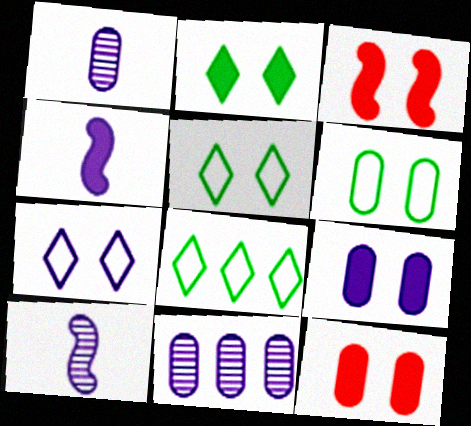[[1, 3, 8], 
[2, 3, 9], 
[4, 7, 11], 
[8, 10, 12]]